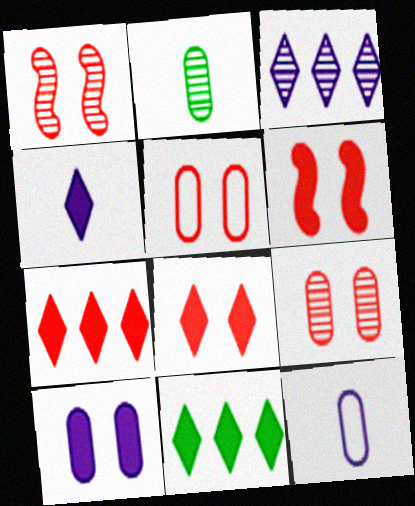[[1, 2, 3], 
[1, 5, 8], 
[1, 11, 12], 
[4, 8, 11]]